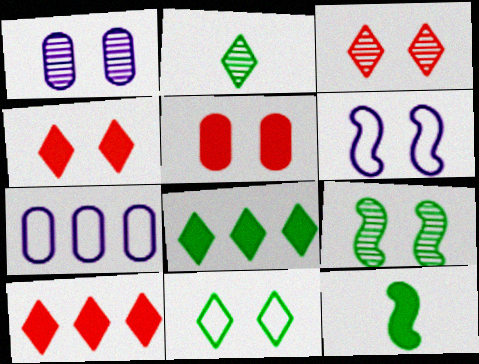[[1, 3, 9], 
[2, 8, 11], 
[3, 7, 12]]